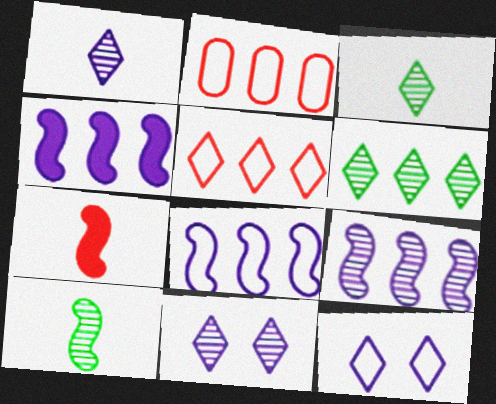[[2, 4, 6], 
[4, 8, 9]]